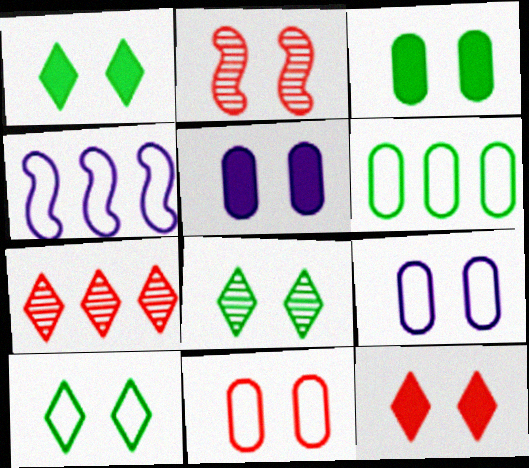[[1, 2, 9], 
[1, 8, 10], 
[2, 5, 10], 
[2, 11, 12]]